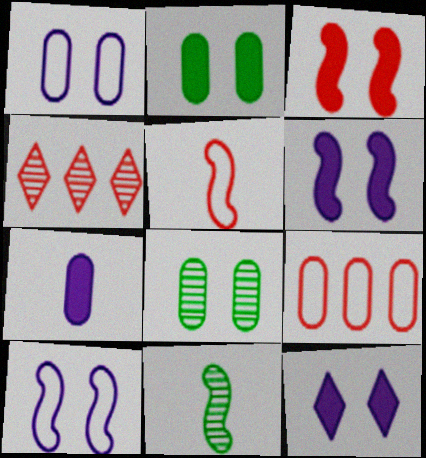[[2, 3, 12], 
[7, 8, 9], 
[9, 11, 12]]